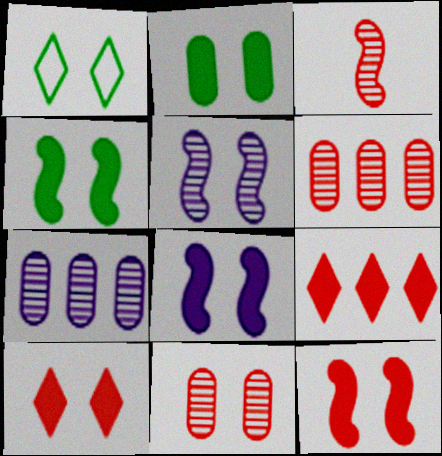[[1, 8, 11], 
[2, 8, 10], 
[4, 8, 12]]